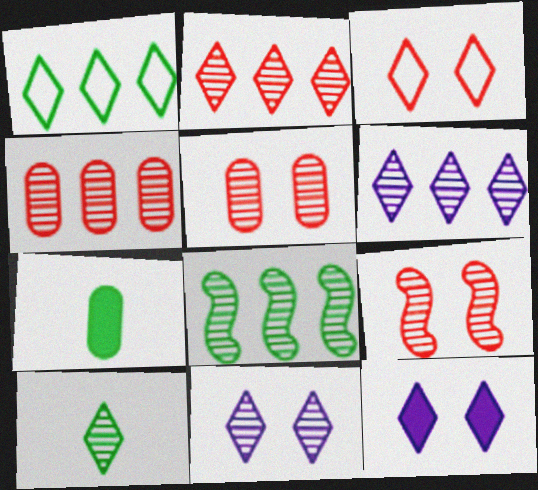[[2, 10, 11], 
[4, 6, 8]]